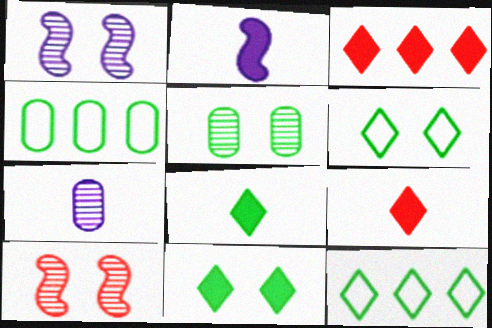[[1, 4, 9]]